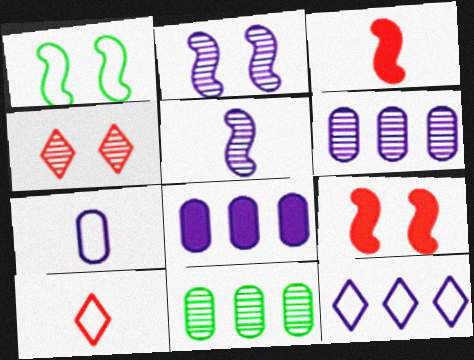[[1, 2, 9], 
[4, 5, 11]]